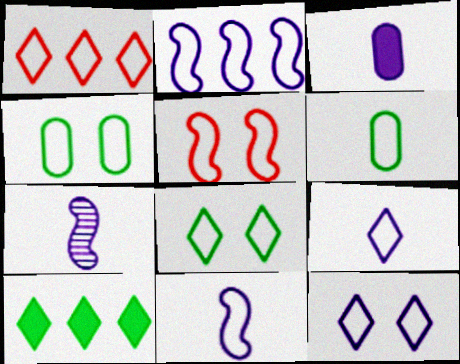[[1, 4, 11], 
[1, 8, 9], 
[3, 7, 9], 
[4, 5, 12]]